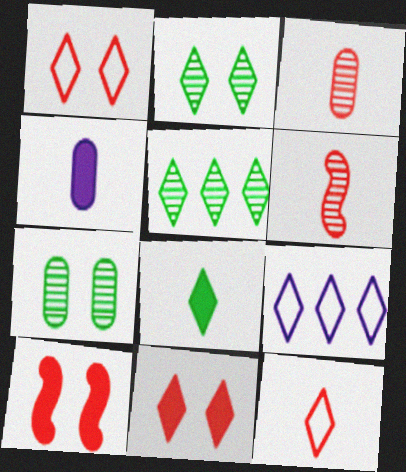[]